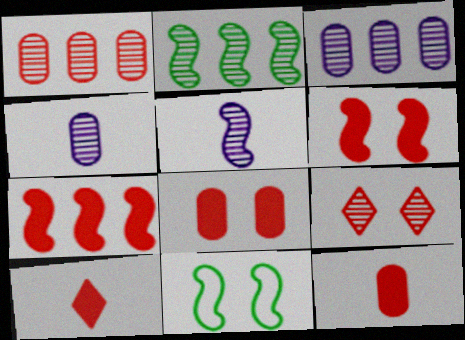[[2, 4, 9], 
[3, 10, 11], 
[5, 7, 11], 
[7, 8, 10]]